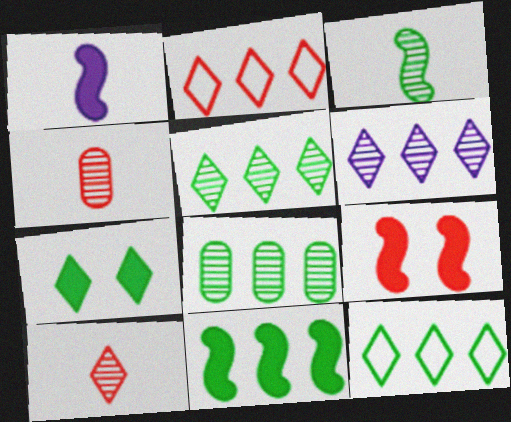[[1, 9, 11], 
[2, 4, 9], 
[8, 11, 12]]